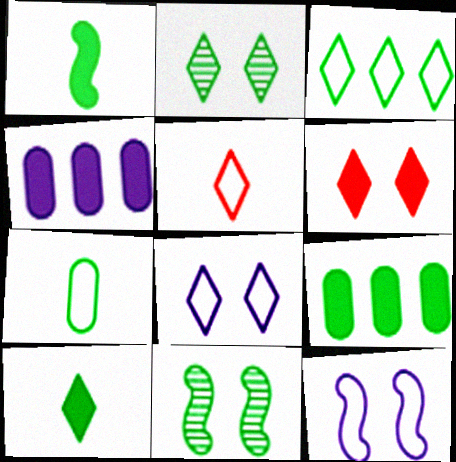[[1, 4, 6], 
[2, 3, 10], 
[2, 6, 8], 
[3, 5, 8], 
[4, 5, 11]]